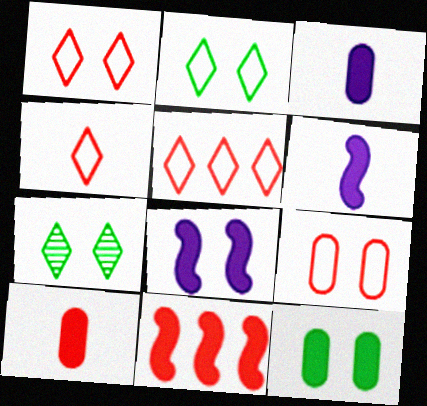[[1, 4, 5], 
[7, 8, 9]]